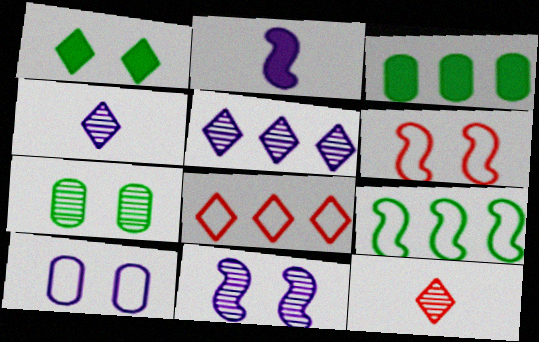[[1, 4, 8], 
[2, 5, 10], 
[2, 7, 8], 
[3, 4, 6]]